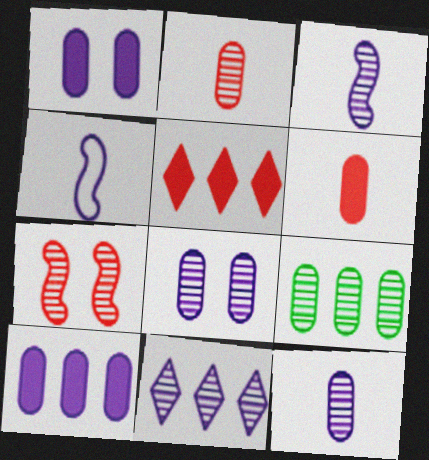[[1, 4, 11], 
[2, 8, 9], 
[3, 8, 11]]